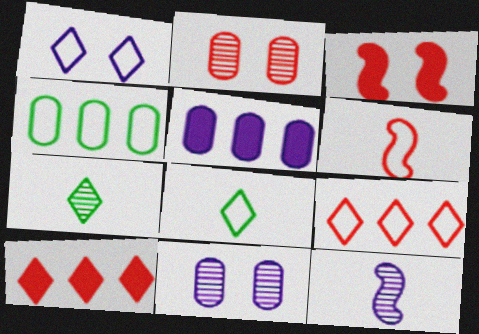[[1, 4, 6], 
[1, 5, 12], 
[1, 7, 10], 
[1, 8, 9], 
[2, 6, 10]]